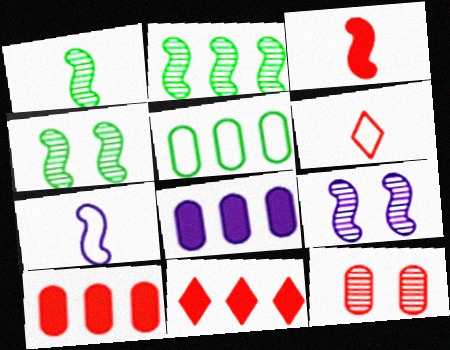[[1, 2, 4], 
[1, 3, 7], 
[4, 6, 8]]